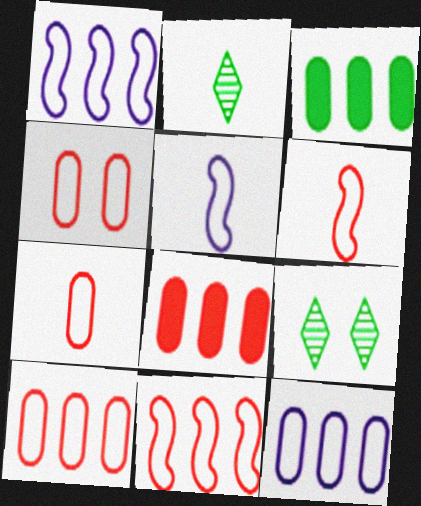[[4, 7, 10], 
[5, 8, 9]]